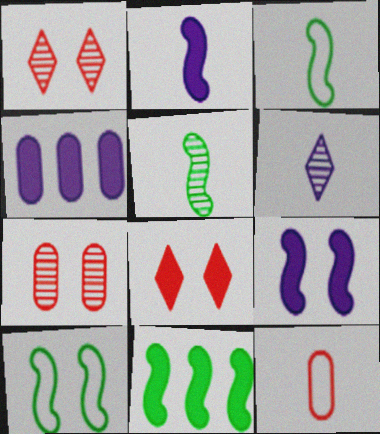[[1, 3, 4], 
[5, 10, 11]]